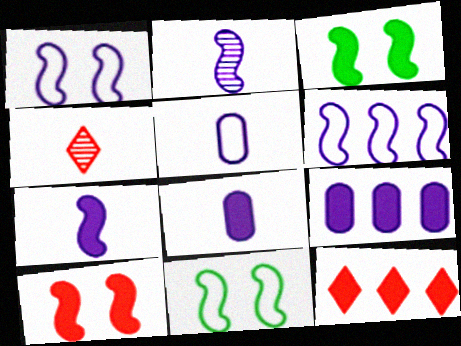[[3, 8, 12], 
[4, 9, 11]]